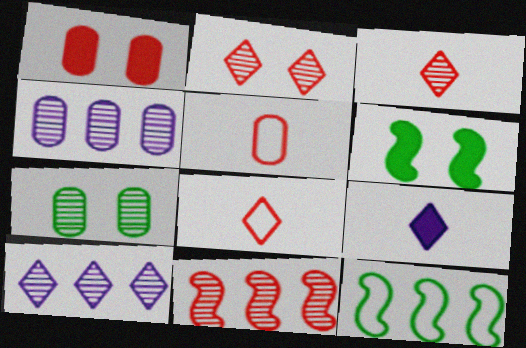[[1, 8, 11], 
[4, 6, 8], 
[5, 6, 10]]